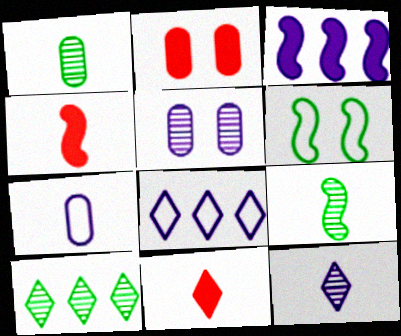[[2, 8, 9], 
[7, 9, 11]]